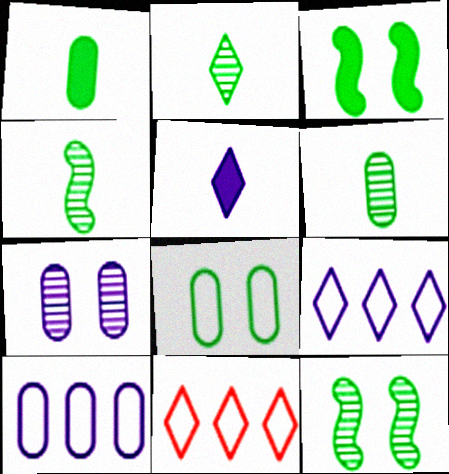[[2, 4, 6]]